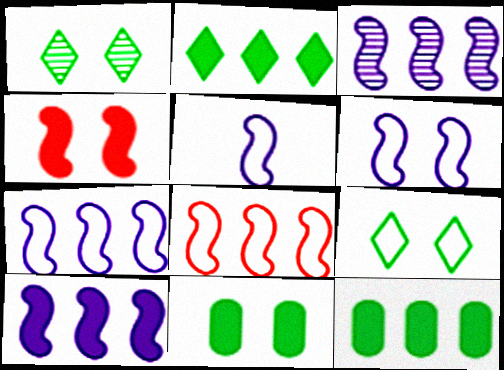[[3, 7, 10], 
[5, 6, 7]]